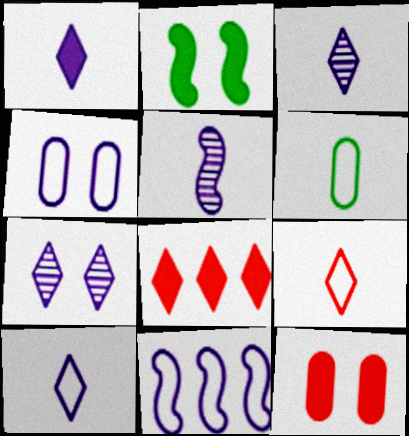[[1, 3, 10], 
[4, 10, 11]]